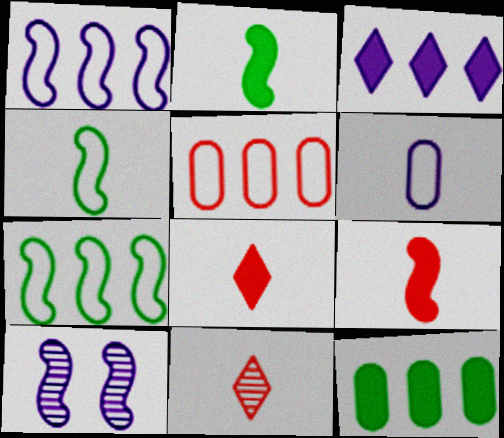[[2, 6, 11], 
[3, 6, 10], 
[7, 9, 10]]